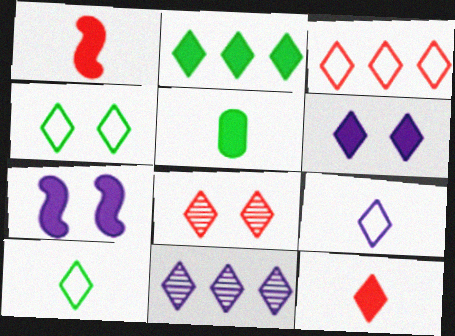[[2, 3, 11], 
[2, 6, 12], 
[2, 8, 9], 
[3, 4, 9], 
[3, 8, 12], 
[4, 6, 8], 
[4, 11, 12], 
[6, 9, 11]]